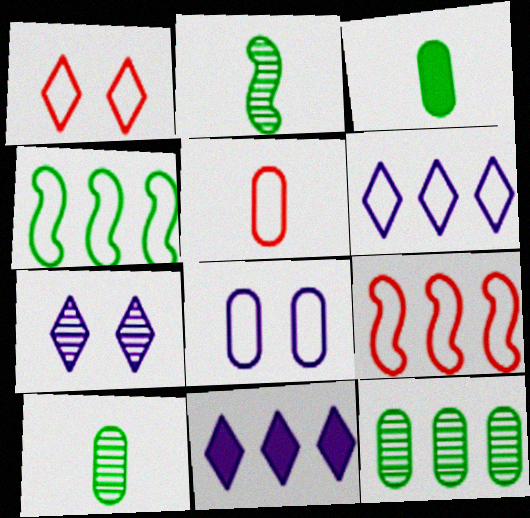[[1, 5, 9], 
[3, 7, 9], 
[9, 11, 12]]